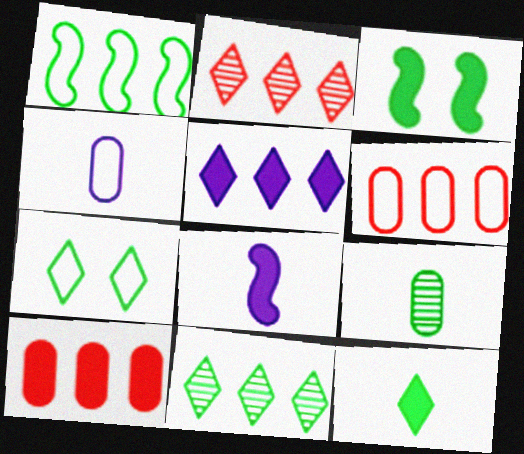[[2, 3, 4], 
[7, 11, 12]]